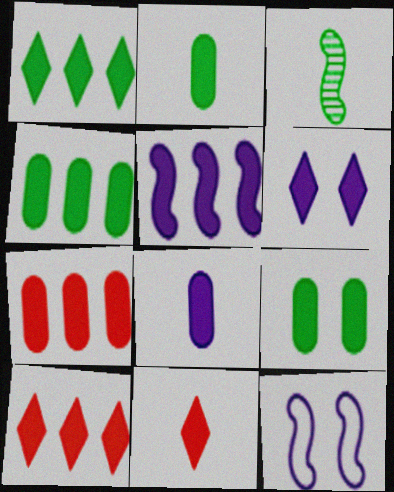[[1, 5, 7], 
[1, 6, 11], 
[2, 4, 9], 
[4, 5, 10], 
[5, 6, 8], 
[5, 9, 11], 
[7, 8, 9]]